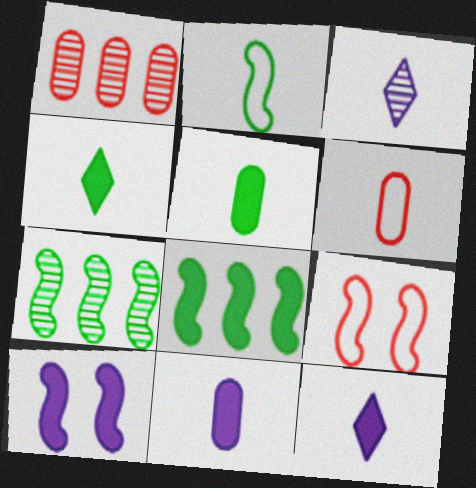[]